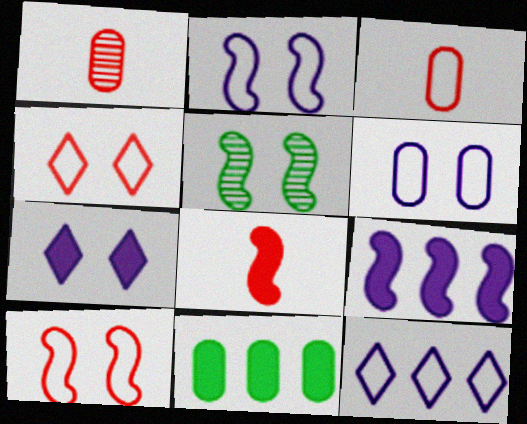[[1, 6, 11], 
[7, 8, 11]]